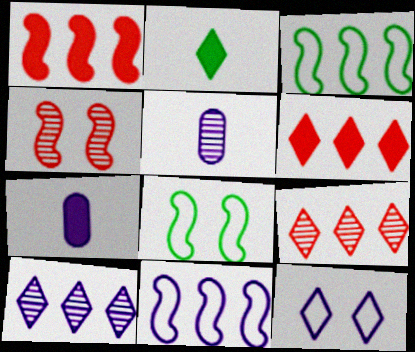[[2, 9, 12], 
[5, 6, 8], 
[7, 8, 9]]